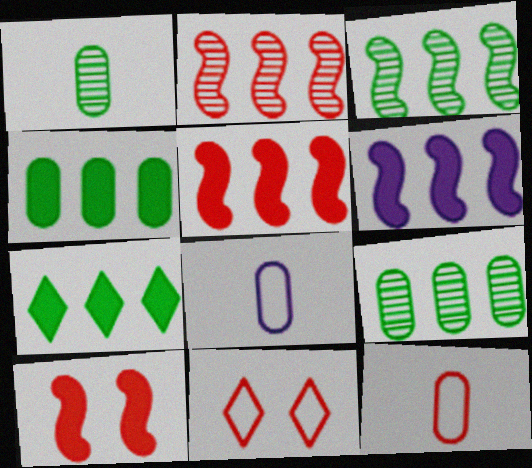[[1, 6, 11]]